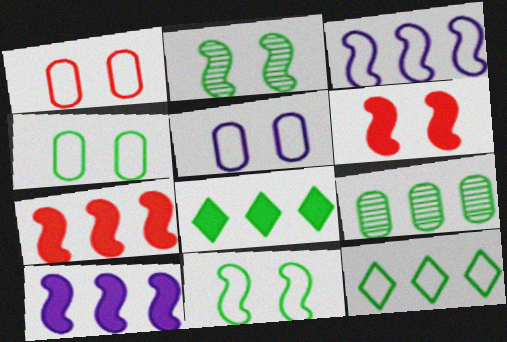[[1, 4, 5]]